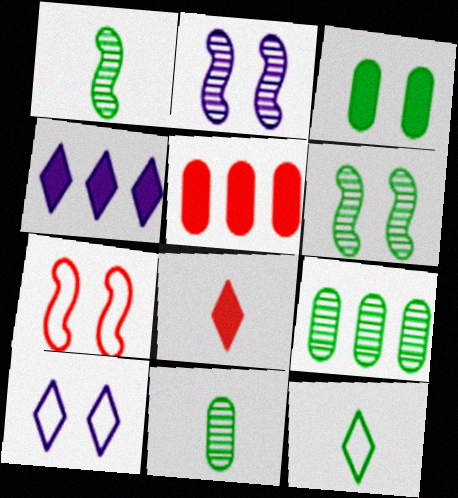[[1, 5, 10], 
[2, 5, 12], 
[4, 7, 11]]